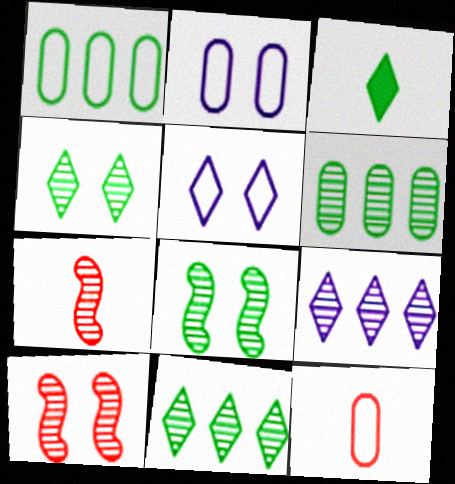[[1, 2, 12], 
[1, 3, 8]]